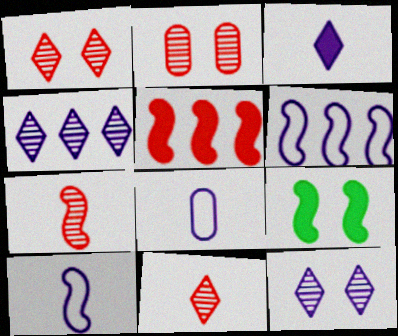[[6, 7, 9]]